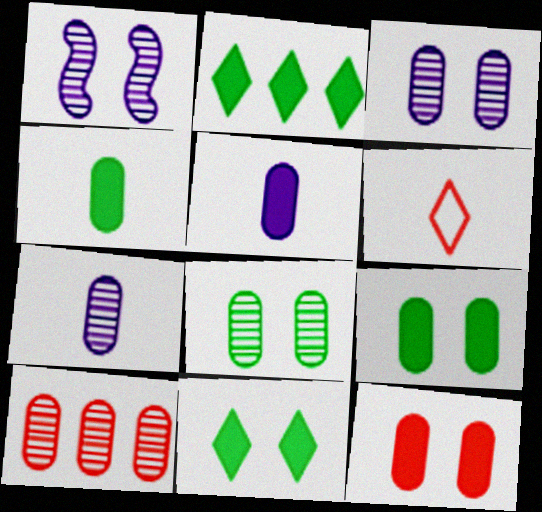[[7, 8, 10]]